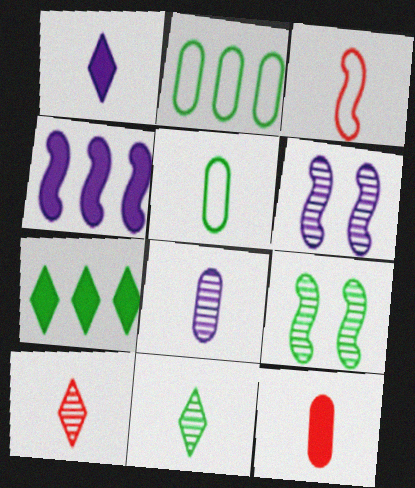[[3, 4, 9], 
[3, 10, 12], 
[5, 7, 9], 
[5, 8, 12]]